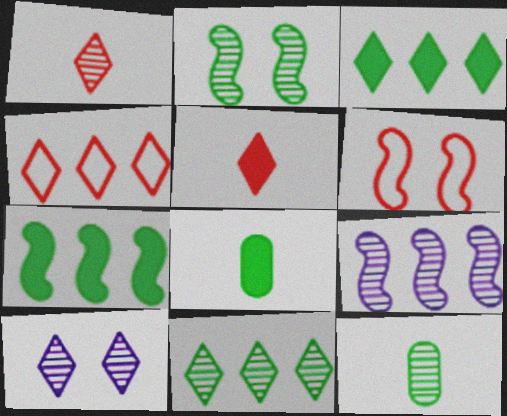[[1, 10, 11], 
[2, 11, 12]]